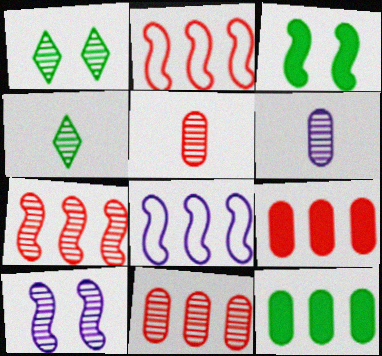[[1, 6, 7], 
[4, 10, 11]]